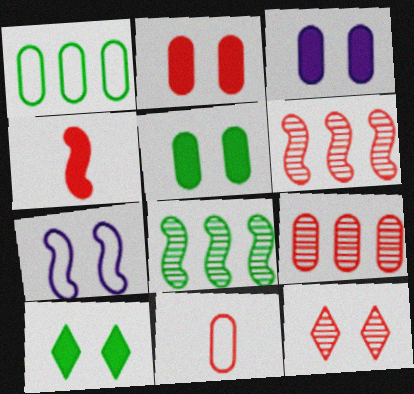[[2, 3, 5], 
[2, 9, 11], 
[4, 7, 8], 
[5, 7, 12]]